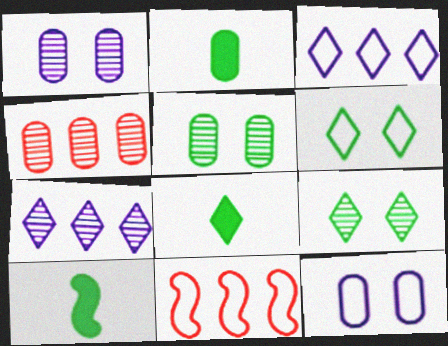[[1, 8, 11], 
[2, 4, 12], 
[2, 8, 10]]